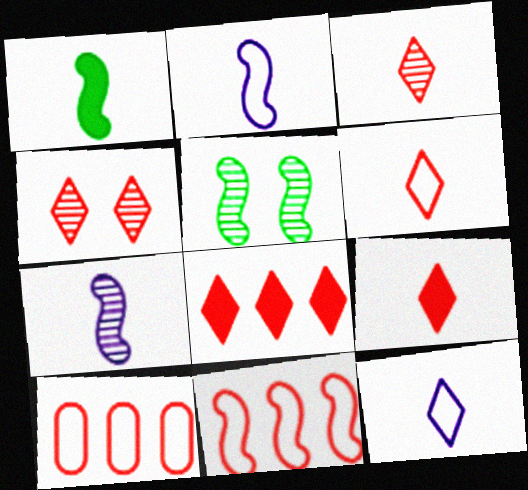[[3, 6, 9], 
[4, 6, 8]]